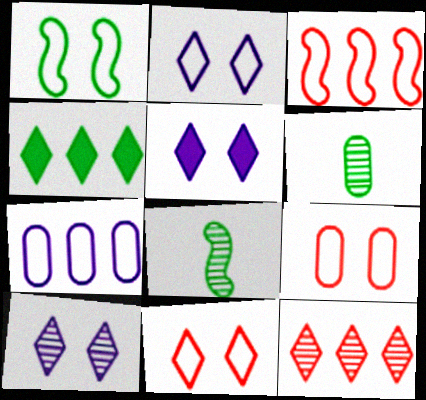[[1, 2, 9], 
[1, 4, 6], 
[2, 5, 10], 
[3, 5, 6]]